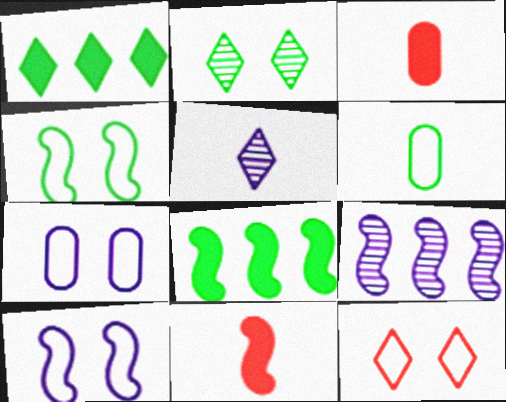[[1, 5, 12], 
[2, 6, 8], 
[4, 7, 12], 
[4, 9, 11], 
[5, 6, 11]]